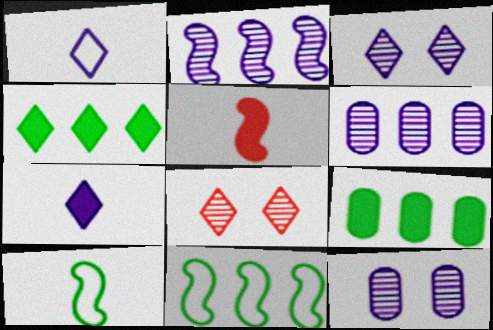[[1, 4, 8]]